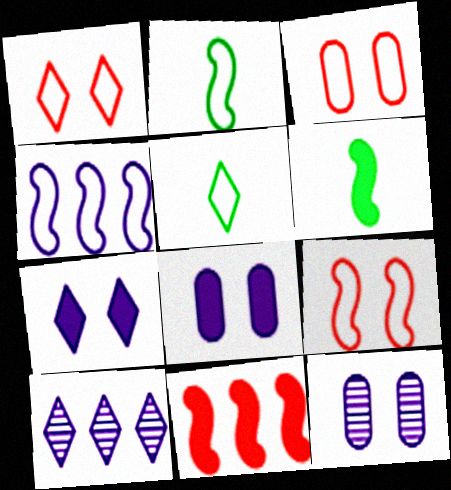[[1, 3, 9], 
[2, 4, 9], 
[3, 4, 5], 
[3, 6, 10], 
[5, 11, 12]]